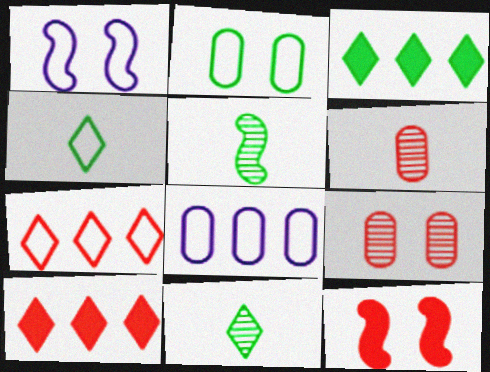[[1, 3, 6], 
[2, 3, 5], 
[6, 7, 12], 
[8, 11, 12]]